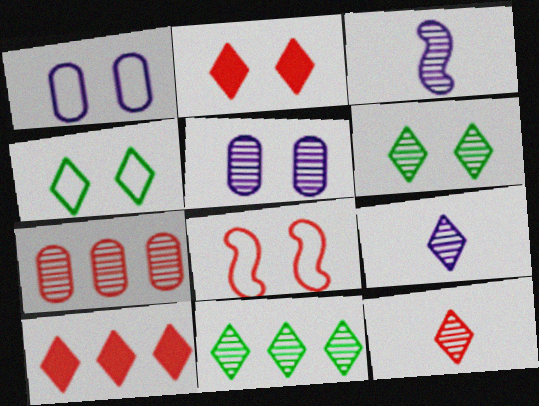[[1, 4, 8], 
[3, 6, 7], 
[4, 9, 10]]